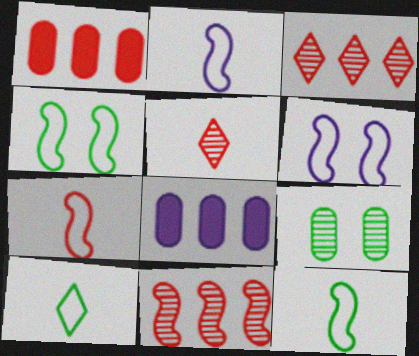[[2, 7, 12], 
[4, 5, 8]]